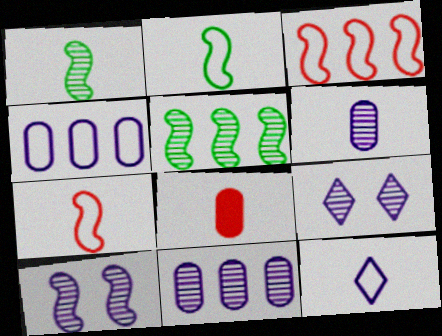[[1, 8, 12]]